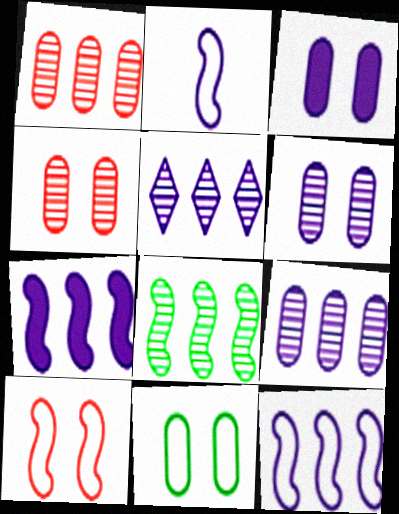[[1, 5, 8], 
[2, 3, 5], 
[3, 4, 11]]